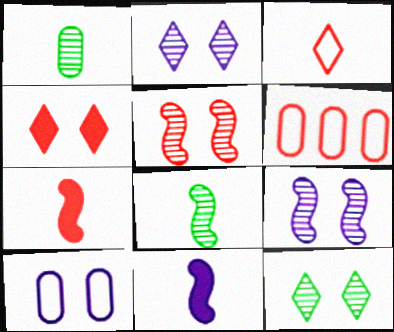[[1, 3, 11], 
[6, 11, 12]]